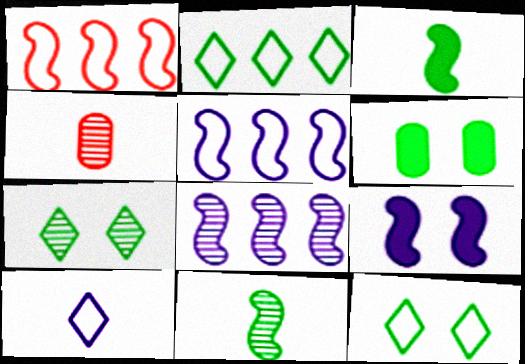[[1, 9, 11], 
[2, 4, 9], 
[2, 6, 11], 
[3, 4, 10], 
[4, 7, 8]]